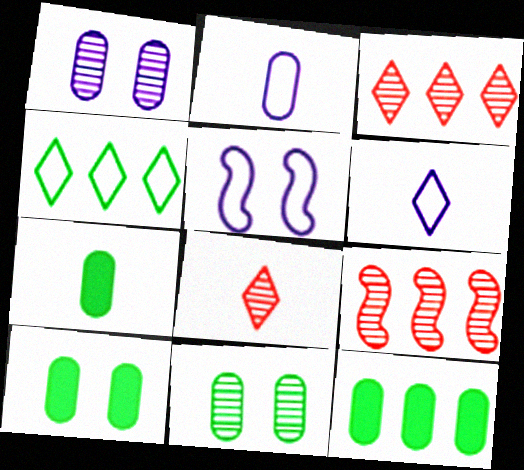[[3, 5, 7], 
[5, 8, 12], 
[6, 9, 10], 
[7, 10, 12]]